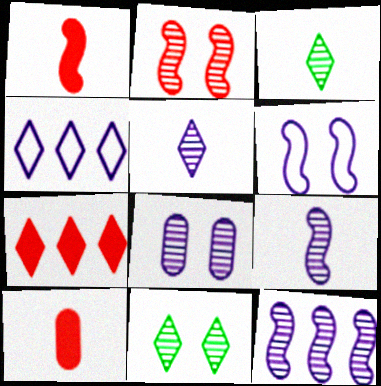[[2, 8, 11], 
[5, 8, 12]]